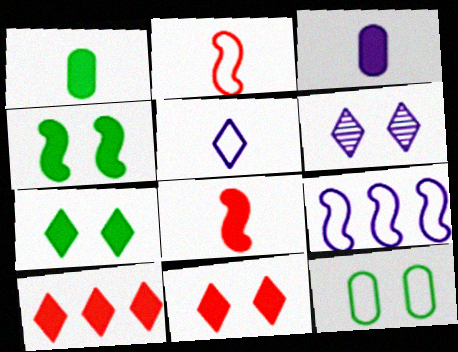[[3, 4, 10], 
[3, 6, 9]]